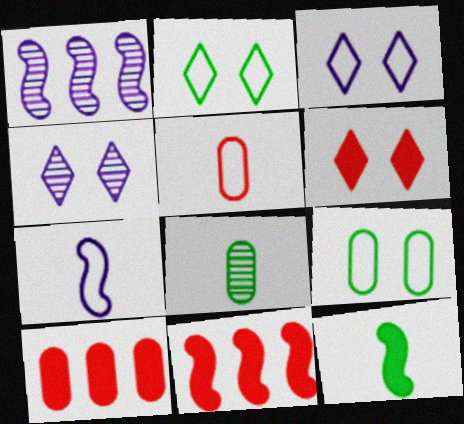[[2, 4, 6], 
[3, 8, 11]]